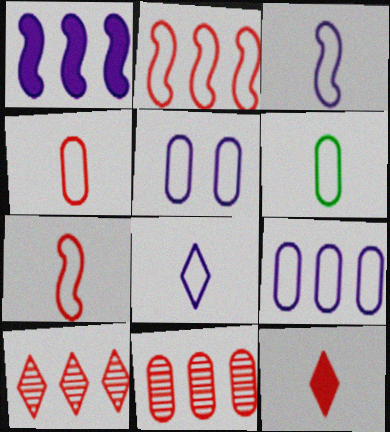[[6, 7, 8]]